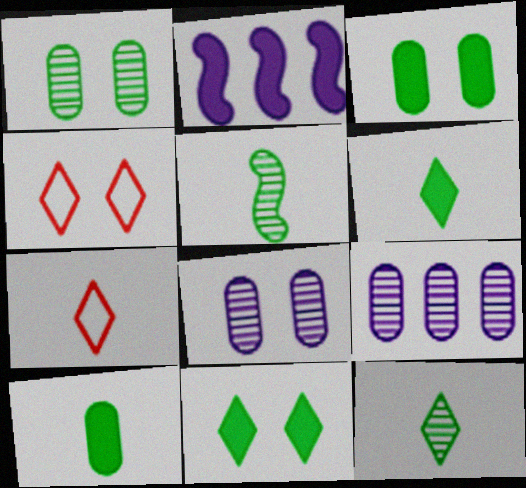[[1, 2, 7]]